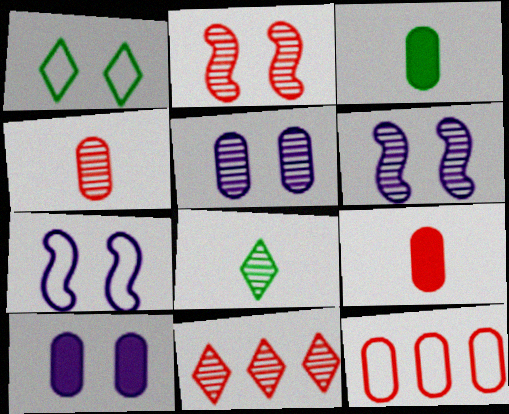[[1, 2, 10], 
[2, 4, 11], 
[3, 5, 12], 
[3, 7, 11]]